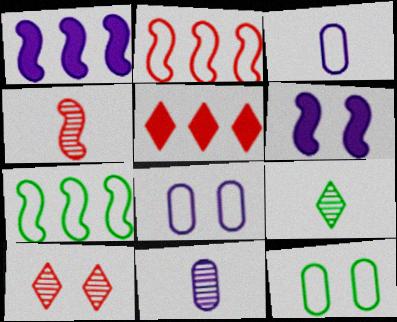[[4, 6, 7], 
[4, 9, 11], 
[6, 10, 12]]